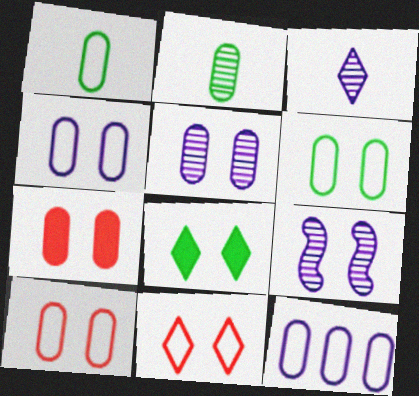[[1, 10, 12], 
[2, 7, 12], 
[4, 6, 10], 
[5, 6, 7], 
[8, 9, 10]]